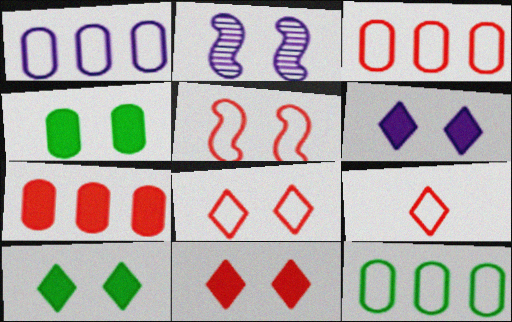[[1, 3, 12], 
[2, 4, 8], 
[3, 5, 9], 
[6, 10, 11]]